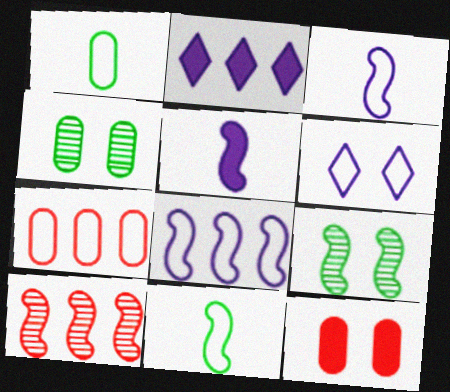[[6, 7, 11], 
[6, 9, 12]]